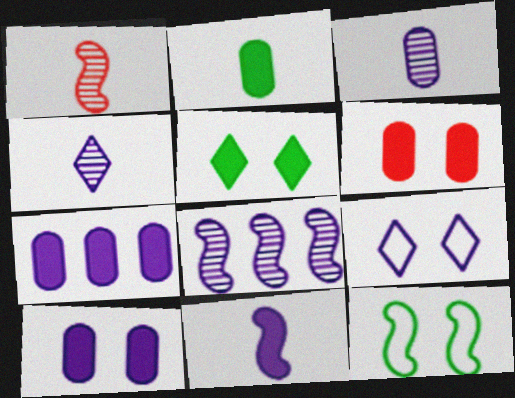[[2, 6, 7]]